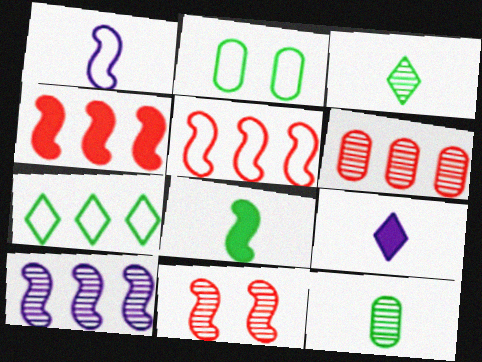[]